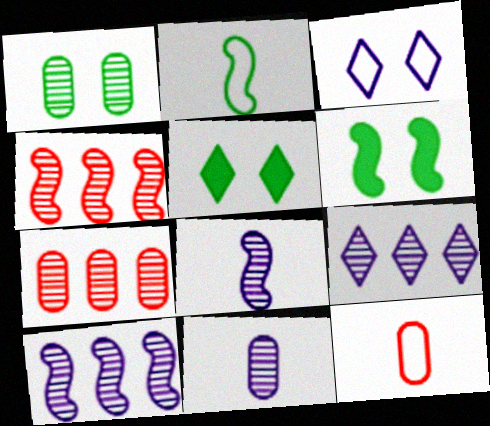[[1, 7, 11], 
[5, 10, 12], 
[6, 9, 12]]